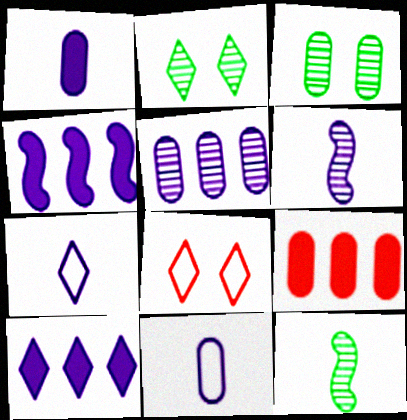[[1, 6, 7], 
[3, 9, 11]]